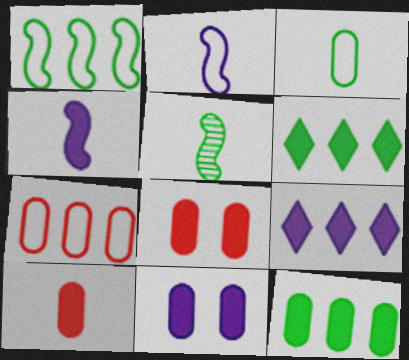[[4, 6, 8], 
[4, 9, 11], 
[10, 11, 12]]